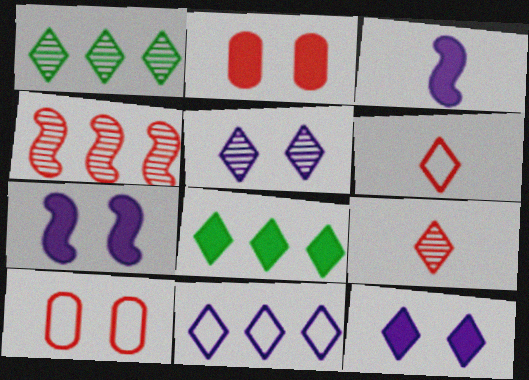[[1, 3, 10], 
[1, 5, 9], 
[1, 6, 12], 
[2, 3, 8], 
[2, 4, 6], 
[5, 6, 8]]